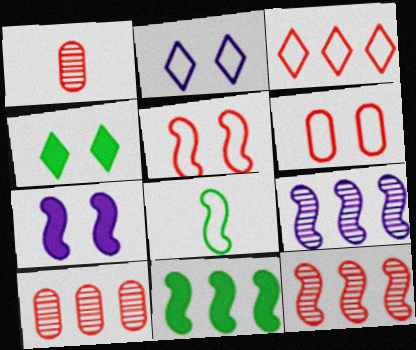[[1, 2, 11], 
[7, 8, 12]]